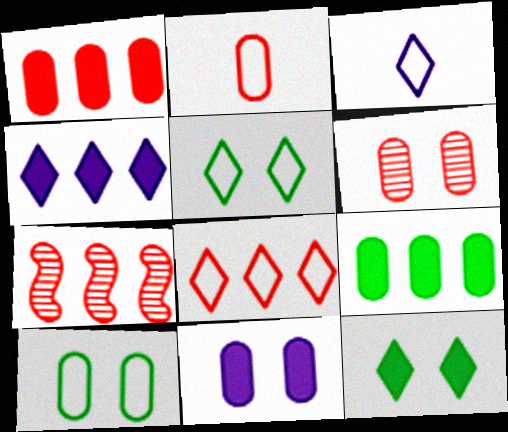[[1, 2, 6], 
[1, 7, 8], 
[3, 5, 8], 
[6, 10, 11]]